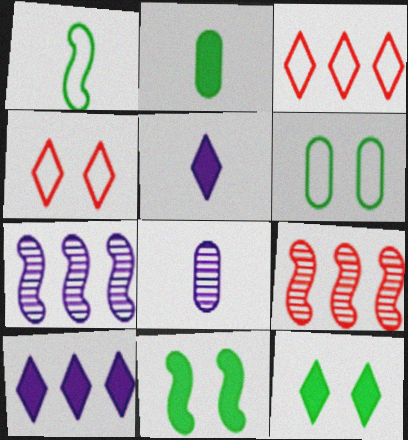[[2, 4, 7], 
[3, 8, 11], 
[5, 6, 9]]